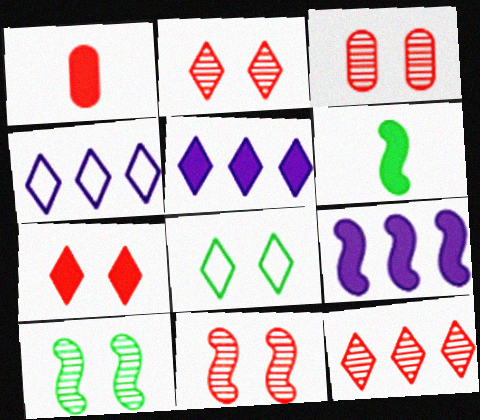[[1, 4, 10], 
[2, 3, 11], 
[3, 4, 6]]